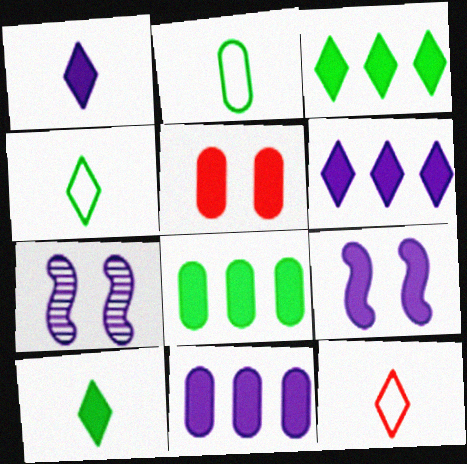[[1, 9, 11], 
[7, 8, 12]]